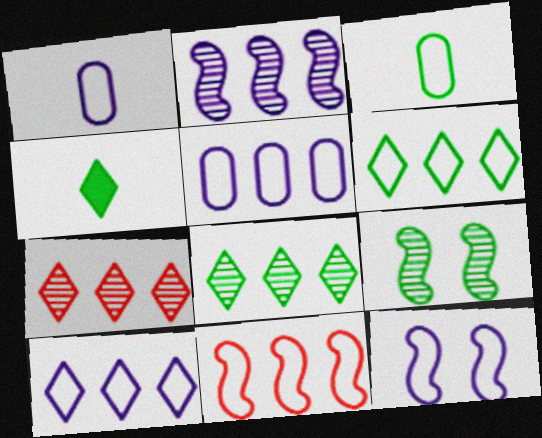[[1, 10, 12], 
[5, 6, 11]]